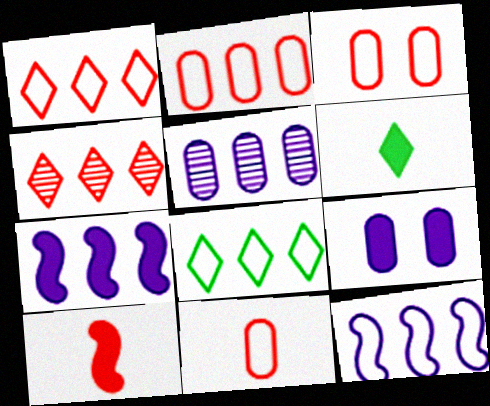[[2, 3, 11], 
[2, 8, 12], 
[3, 4, 10]]